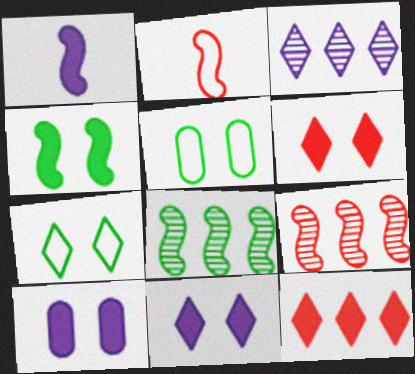[[4, 6, 10]]